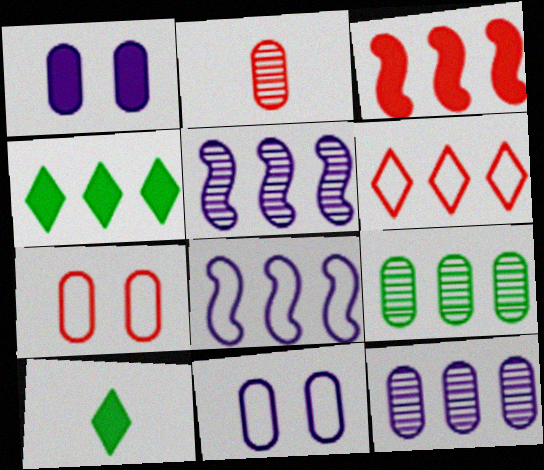[[1, 3, 10], 
[5, 7, 10]]